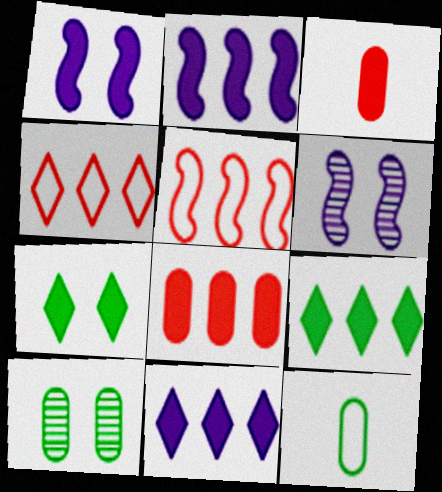[[1, 3, 9], 
[2, 3, 7], 
[2, 8, 9]]